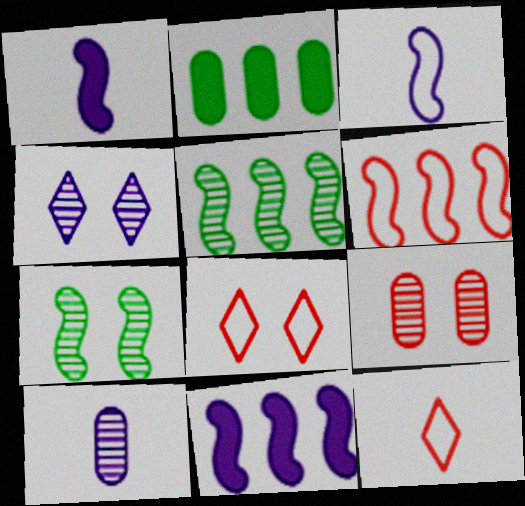[[1, 6, 7], 
[4, 7, 9], 
[5, 6, 11]]